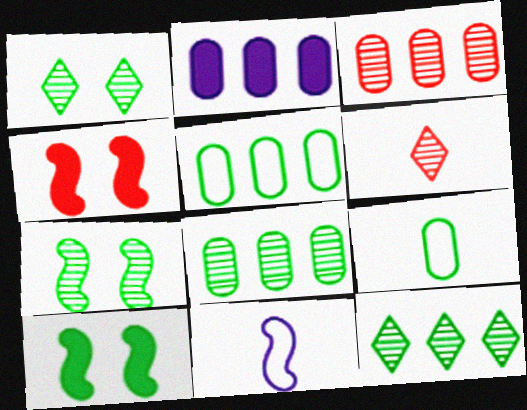[[2, 3, 5], 
[9, 10, 12]]